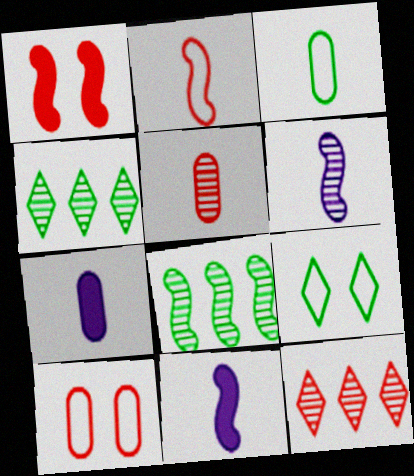[[3, 5, 7], 
[4, 10, 11]]